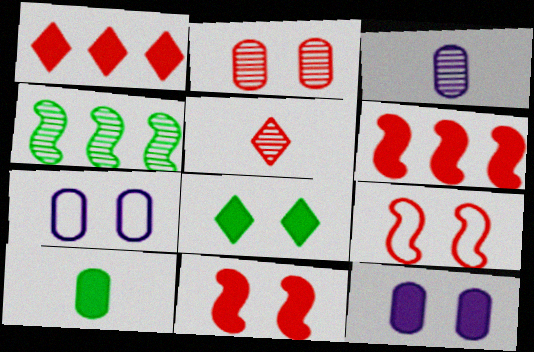[[8, 11, 12]]